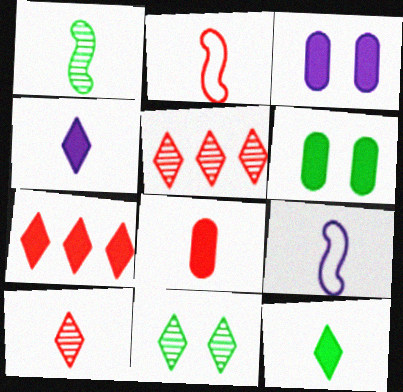[[2, 8, 10], 
[5, 6, 9]]